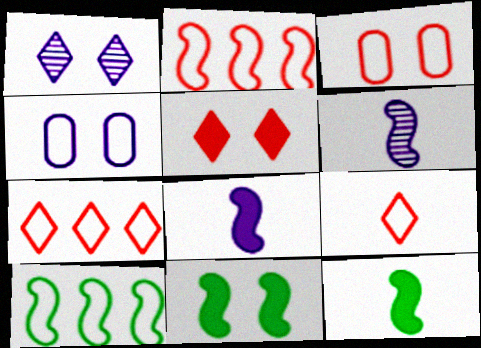[[1, 3, 11], 
[2, 3, 9], 
[2, 6, 11], 
[4, 9, 10]]